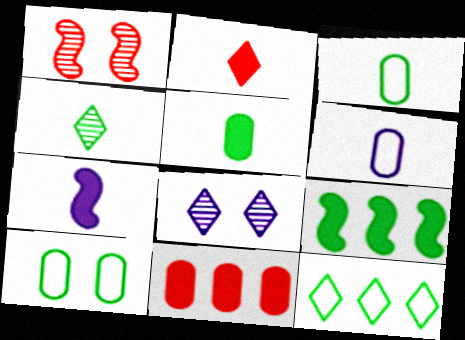[[2, 5, 7], 
[2, 8, 12], 
[4, 9, 10]]